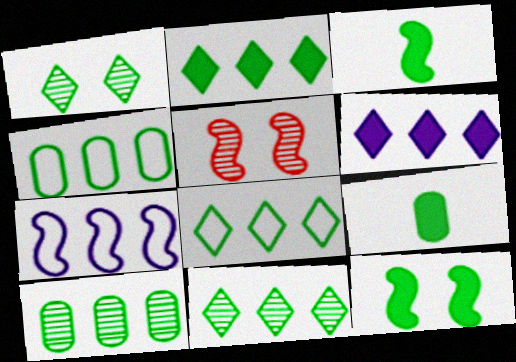[[1, 3, 4], 
[2, 8, 11], 
[2, 9, 12], 
[3, 5, 7]]